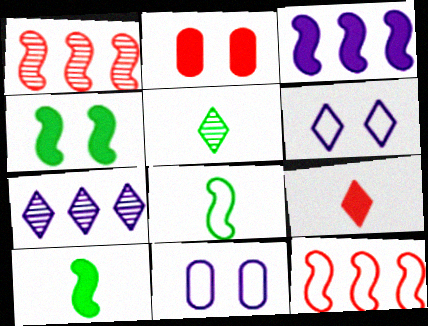[[2, 7, 8]]